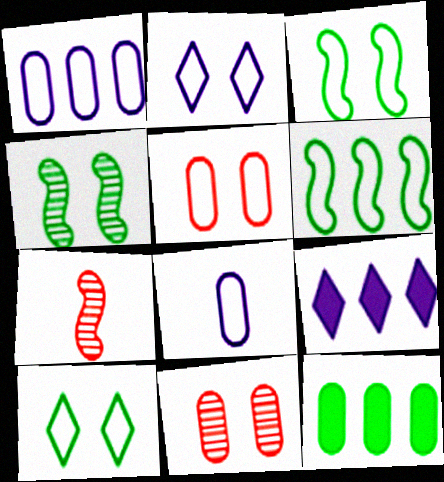[[2, 3, 5], 
[2, 7, 12], 
[8, 11, 12]]